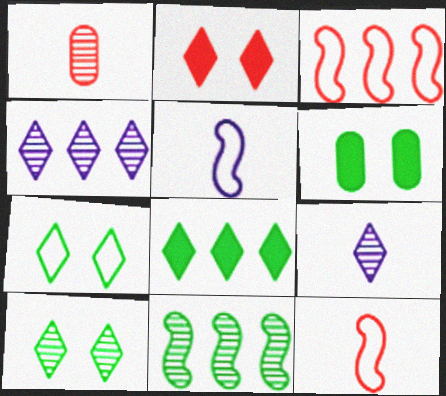[[1, 2, 3], 
[3, 6, 9], 
[4, 6, 12]]